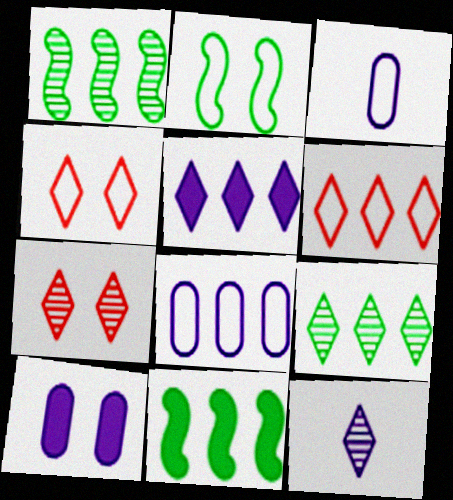[[2, 3, 6], 
[2, 7, 10], 
[3, 7, 11], 
[5, 6, 9], 
[7, 9, 12]]